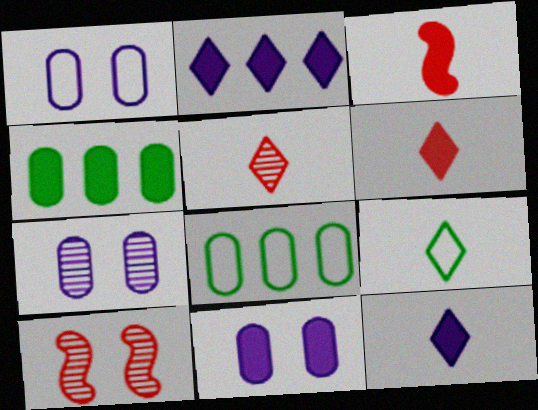[[1, 7, 11], 
[5, 9, 12], 
[8, 10, 12]]